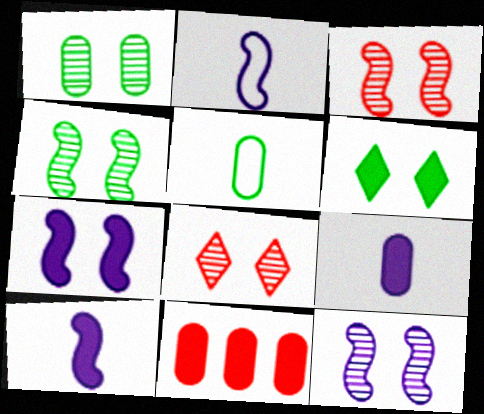[[1, 8, 12], 
[3, 4, 12], 
[6, 10, 11]]